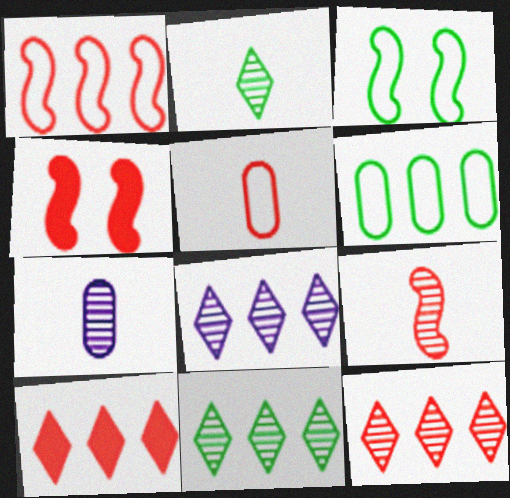[[1, 4, 9], 
[2, 7, 9], 
[3, 7, 10], 
[4, 5, 12], 
[8, 11, 12]]